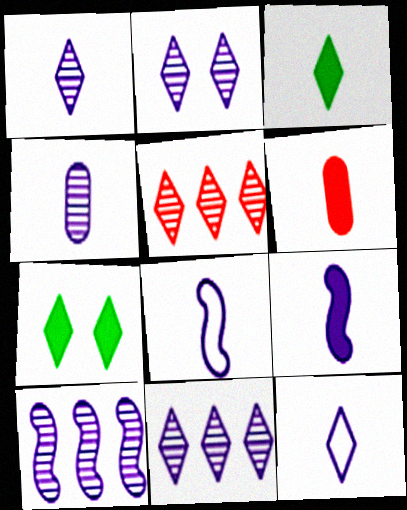[[1, 2, 11], 
[2, 4, 10], 
[3, 6, 9], 
[4, 9, 12], 
[5, 7, 12]]